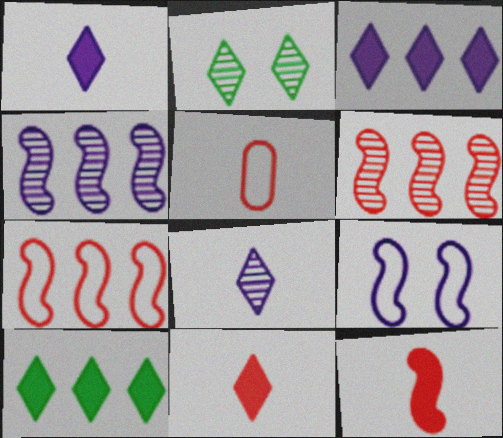[]